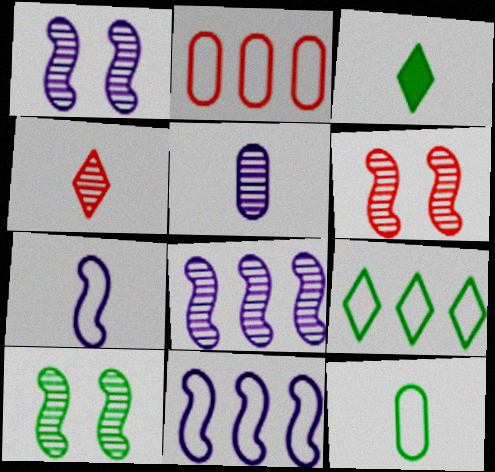[[1, 2, 3], 
[1, 6, 10], 
[2, 9, 11]]